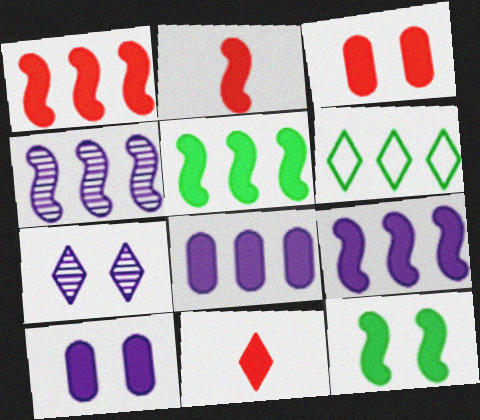[[1, 3, 11], 
[1, 5, 9], 
[2, 9, 12], 
[5, 10, 11], 
[6, 7, 11], 
[8, 11, 12]]